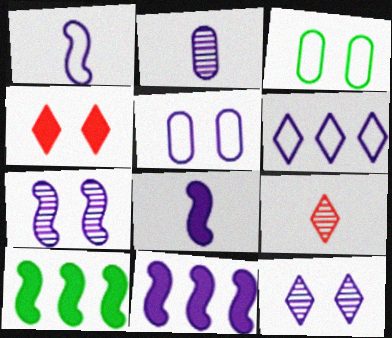[[1, 5, 6], 
[1, 7, 11], 
[3, 4, 7], 
[3, 9, 11], 
[5, 9, 10]]